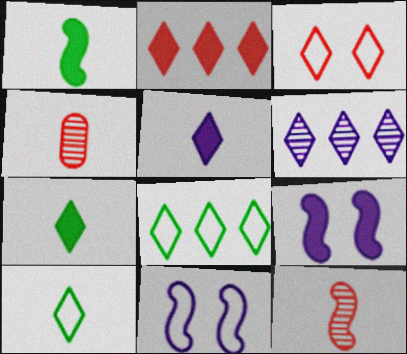[[2, 6, 8], 
[3, 6, 7], 
[4, 8, 9]]